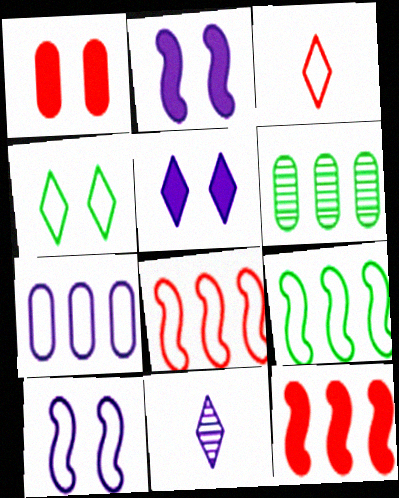[[1, 9, 11], 
[2, 3, 6], 
[2, 7, 11]]